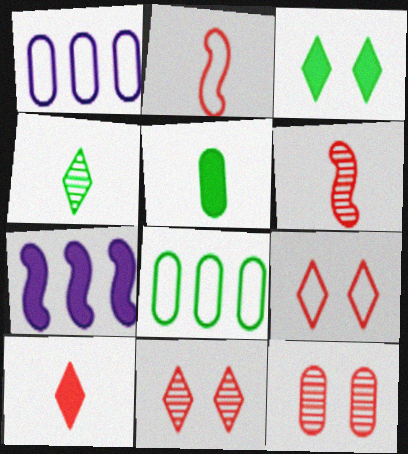[[1, 3, 6], 
[1, 5, 12]]